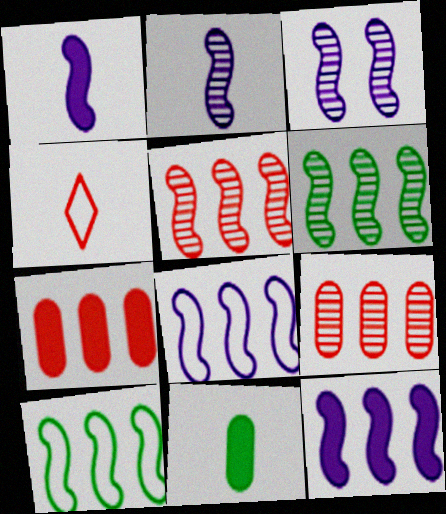[[1, 3, 8], 
[2, 4, 11], 
[5, 10, 12]]